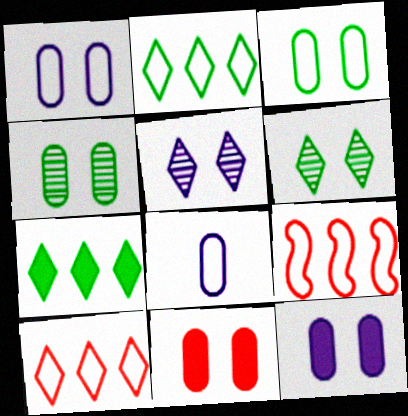[[1, 4, 11]]